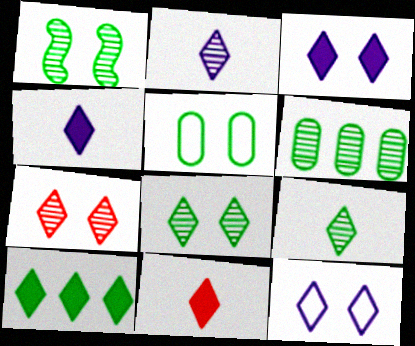[[1, 6, 9], 
[3, 10, 11]]